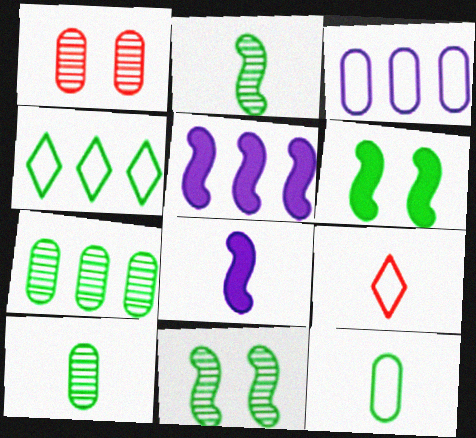[[1, 4, 8], 
[4, 6, 10], 
[8, 9, 10]]